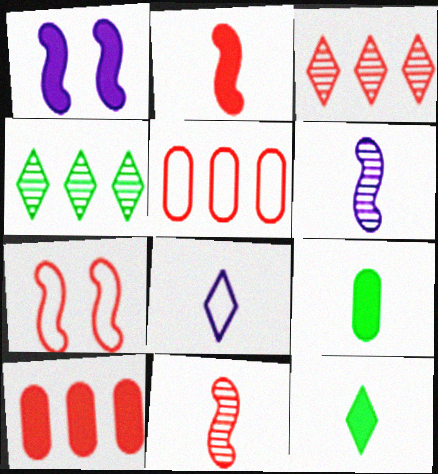[[1, 10, 12], 
[8, 9, 11]]